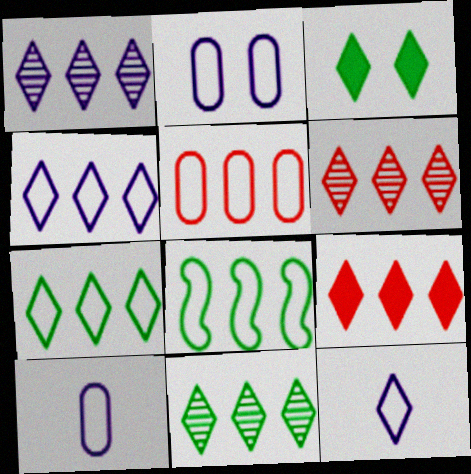[[1, 6, 11], 
[1, 7, 9], 
[3, 6, 12], 
[4, 5, 8], 
[4, 9, 11]]